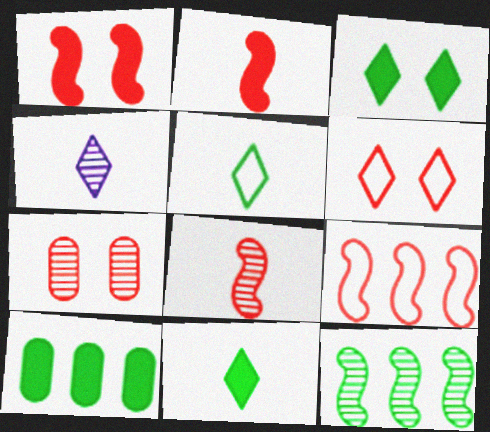[[1, 6, 7], 
[1, 8, 9], 
[4, 7, 12]]